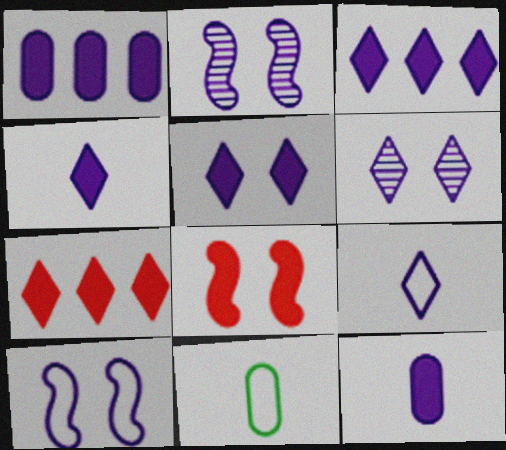[[1, 2, 9], 
[2, 7, 11], 
[3, 4, 5], 
[3, 6, 9]]